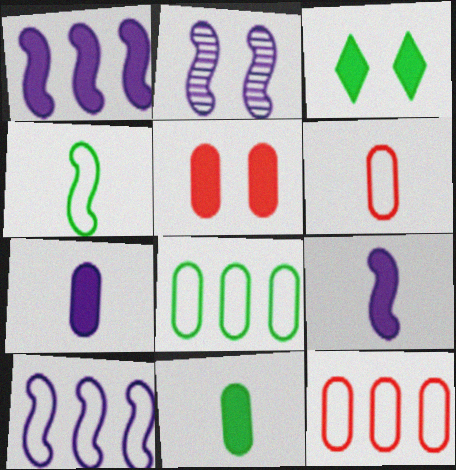[[2, 9, 10]]